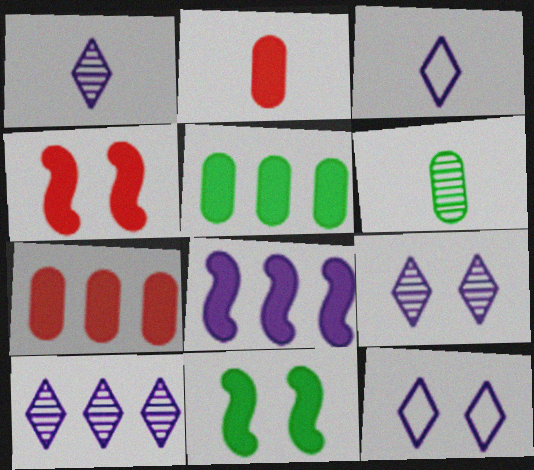[[1, 9, 10]]